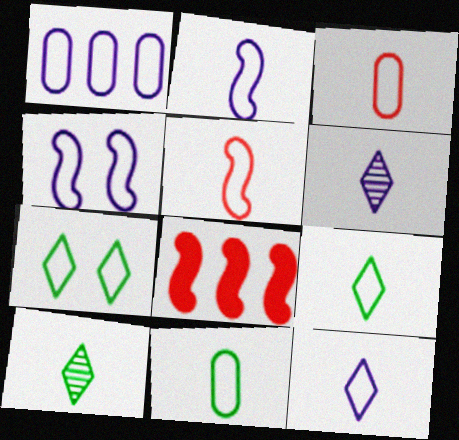[[1, 4, 12], 
[1, 5, 7], 
[2, 3, 9], 
[5, 11, 12]]